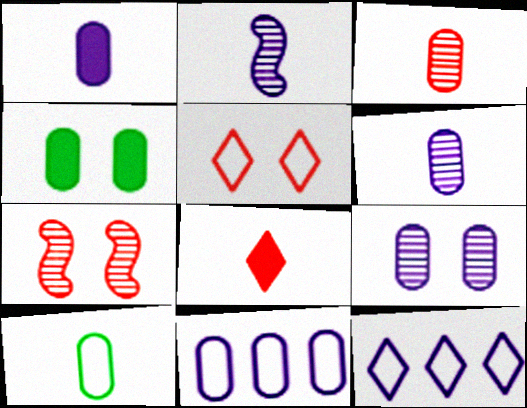[[1, 3, 10], 
[1, 9, 11], 
[2, 8, 10], 
[3, 4, 11]]